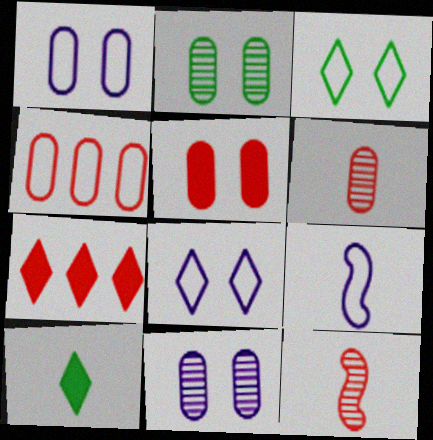[[1, 2, 5], 
[2, 7, 9], 
[3, 4, 9], 
[4, 5, 6], 
[6, 9, 10]]